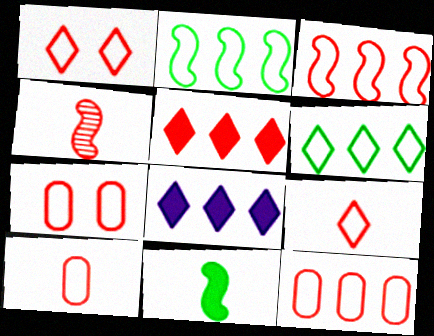[[1, 3, 10], 
[3, 7, 9], 
[4, 5, 7], 
[7, 10, 12]]